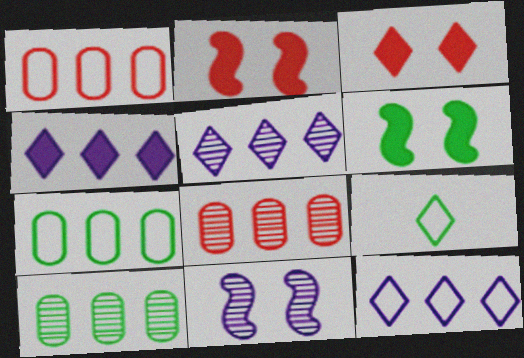[[3, 5, 9], 
[4, 5, 12], 
[6, 9, 10]]